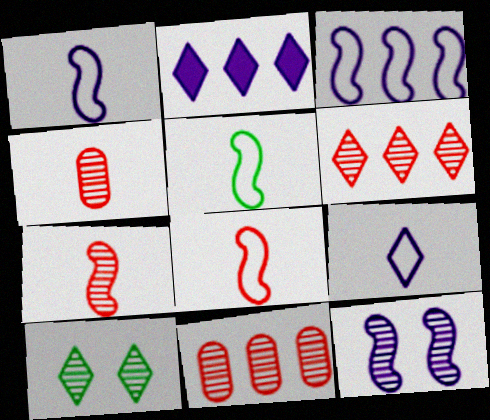[[1, 5, 8]]